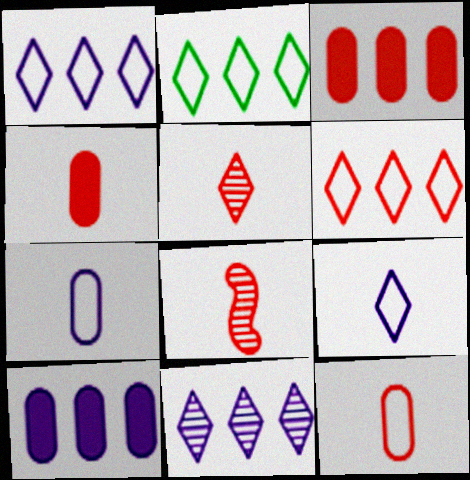[[1, 2, 6]]